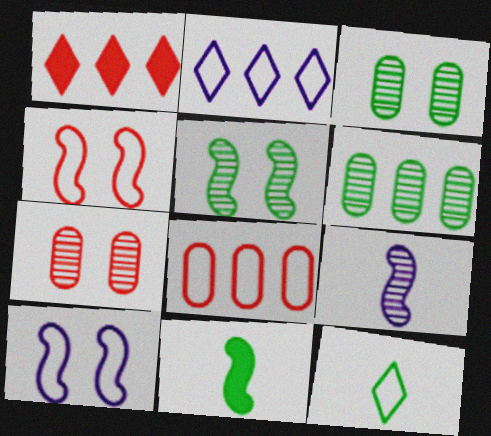[[2, 7, 11], 
[8, 10, 12]]